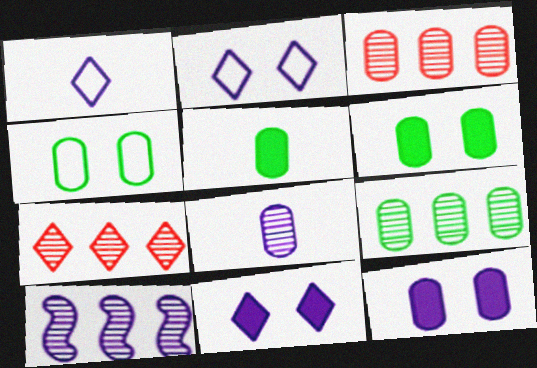[[1, 10, 12], 
[4, 5, 9], 
[7, 9, 10]]